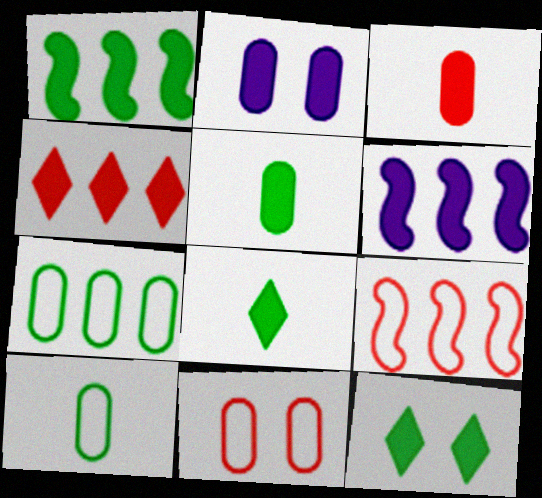[[1, 5, 12], 
[3, 6, 12]]